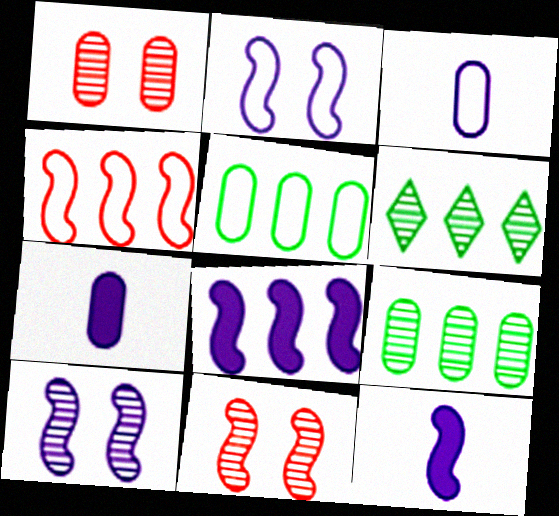[[1, 5, 7]]